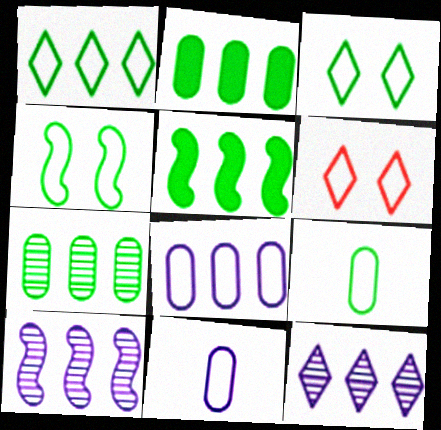[[1, 4, 9], 
[1, 5, 7]]